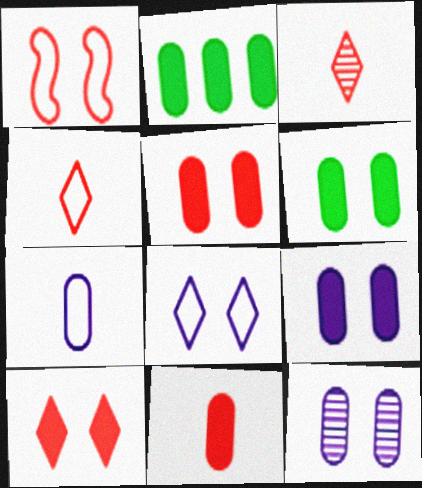[[2, 9, 11], 
[5, 6, 9]]